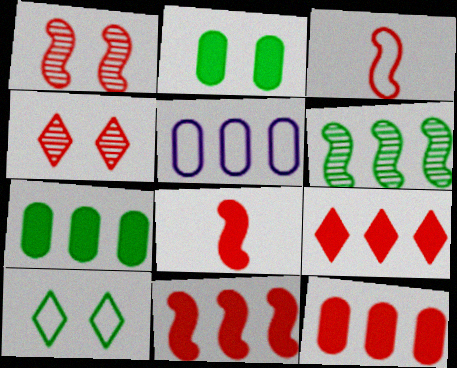[[1, 3, 11], 
[3, 4, 12], 
[3, 5, 10], 
[5, 6, 9], 
[9, 11, 12]]